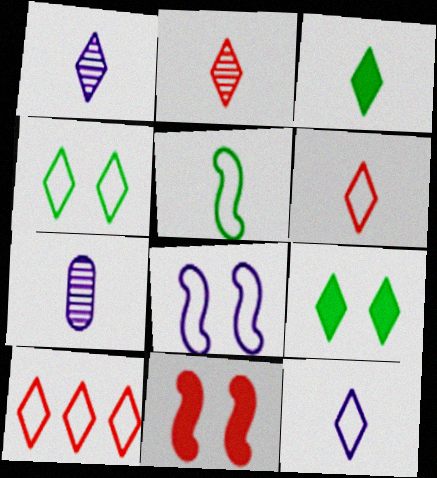[[1, 3, 6], 
[1, 9, 10], 
[2, 3, 12], 
[4, 10, 12]]